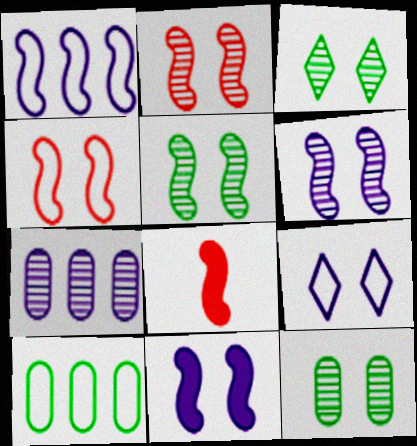[[1, 5, 8], 
[2, 5, 6], 
[3, 5, 12], 
[4, 5, 11]]